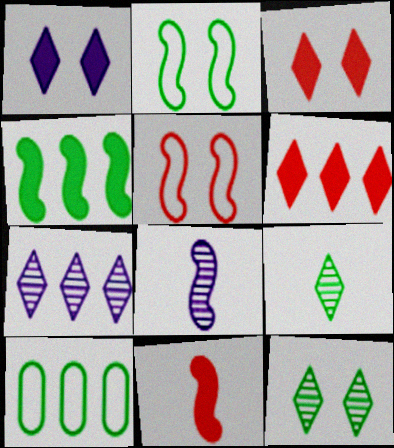[[3, 8, 10], 
[4, 5, 8]]